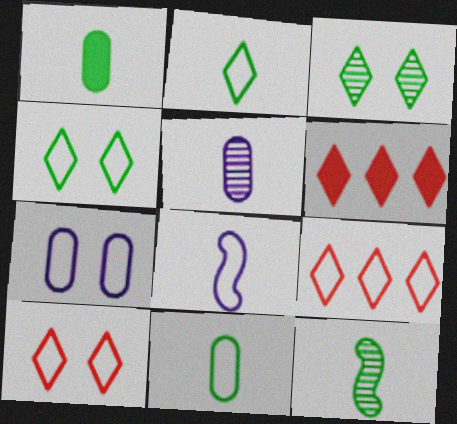[[1, 2, 12], 
[6, 7, 12]]